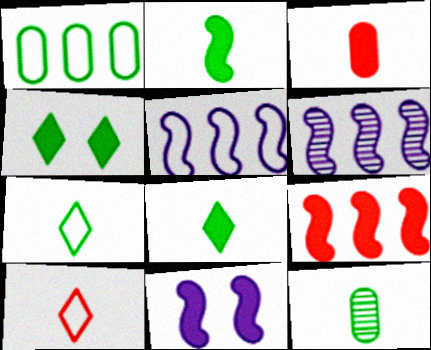[[2, 7, 12], 
[2, 9, 11]]